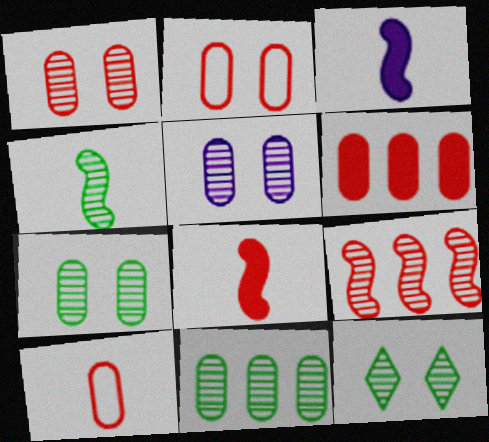[[1, 5, 7], 
[1, 6, 10], 
[4, 11, 12]]